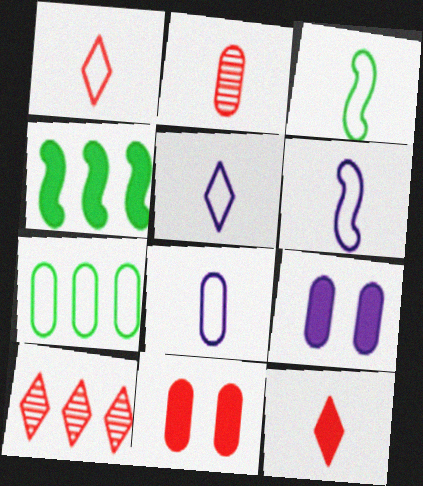[[1, 3, 8], 
[2, 7, 9], 
[3, 9, 10], 
[4, 9, 12], 
[5, 6, 8]]